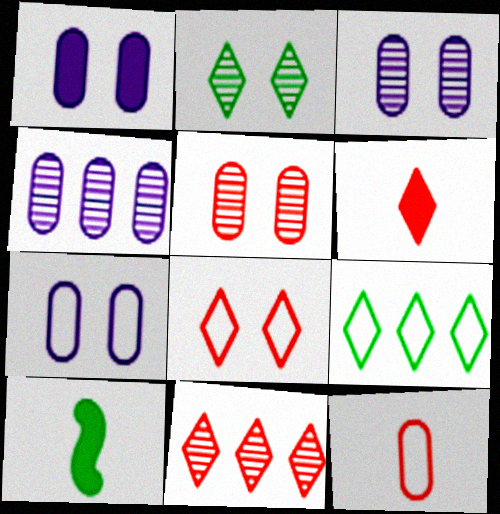[[1, 3, 7], 
[4, 8, 10], 
[6, 8, 11], 
[7, 10, 11]]